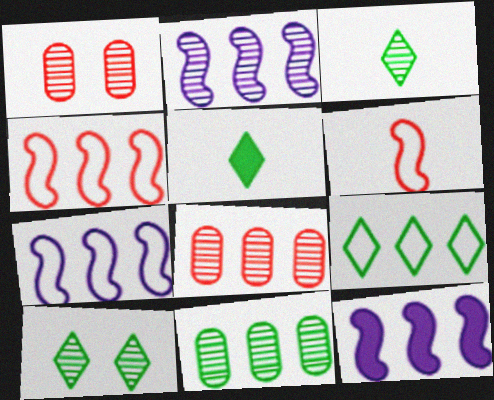[[1, 2, 3], 
[1, 5, 7], 
[2, 7, 12], 
[5, 9, 10], 
[8, 9, 12]]